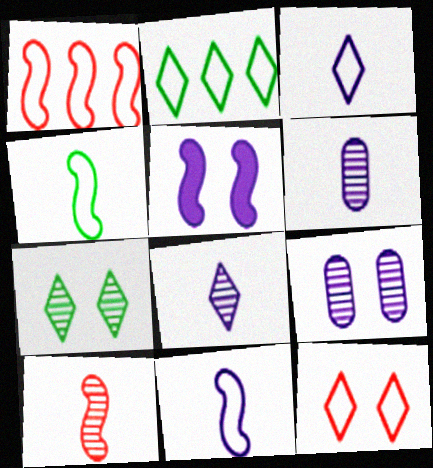[[2, 3, 12]]